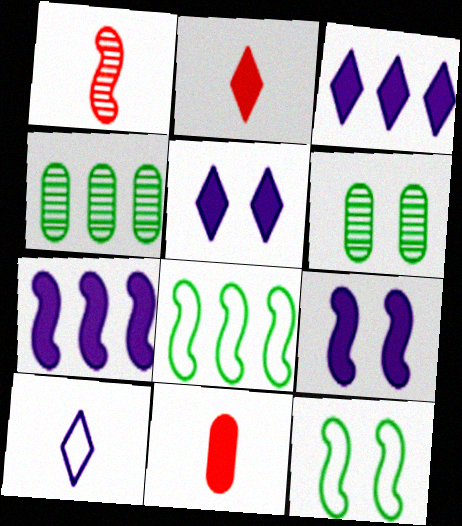[[1, 7, 12], 
[1, 8, 9]]